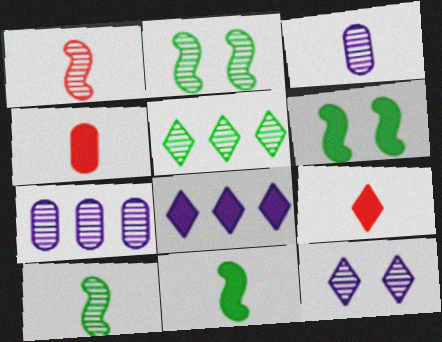[[4, 6, 8]]